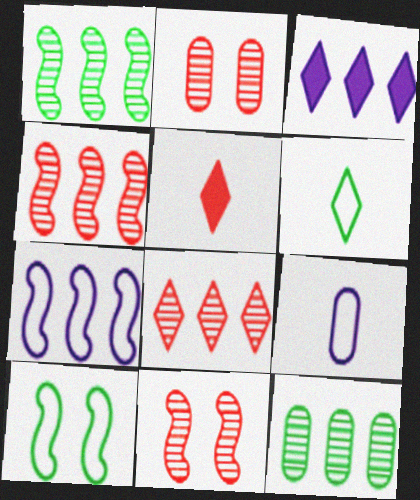[]